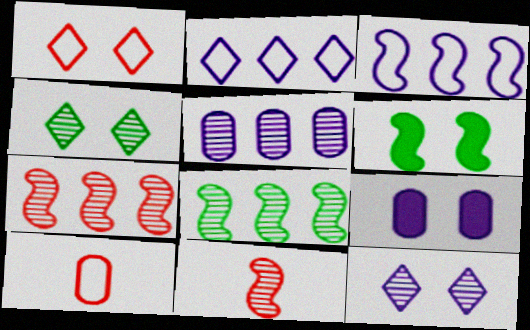[[3, 6, 11], 
[4, 5, 11]]